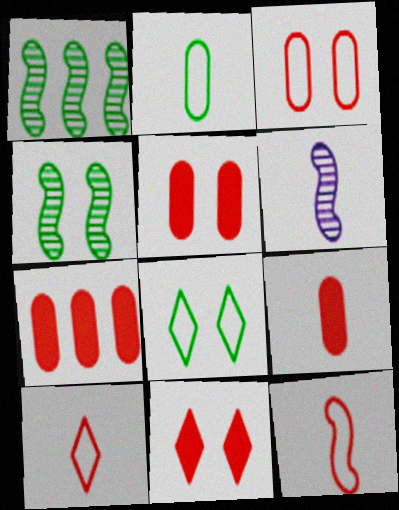[[5, 7, 9], 
[6, 7, 8]]